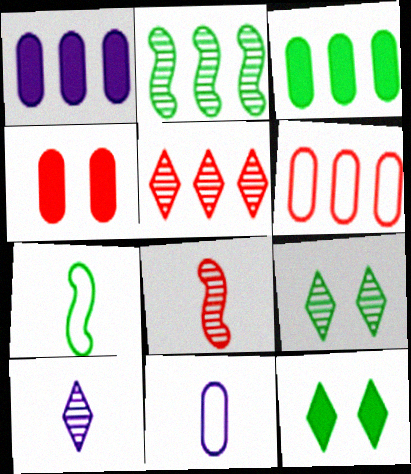[[3, 7, 9], 
[5, 9, 10]]